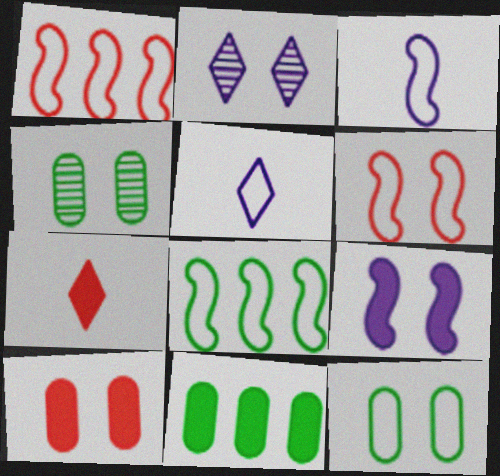[[1, 5, 12], 
[3, 6, 8], 
[7, 9, 11]]